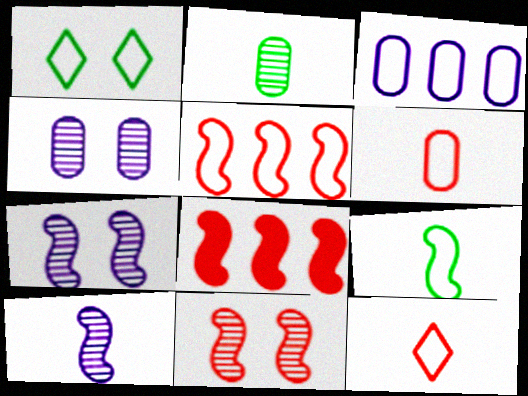[[7, 8, 9]]